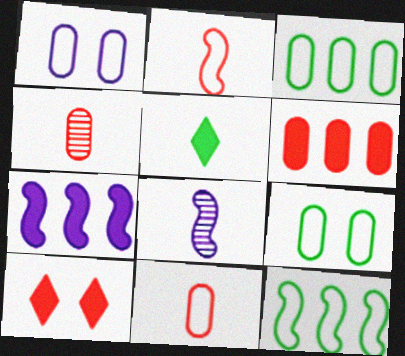[[1, 3, 11], 
[3, 8, 10], 
[5, 8, 11]]